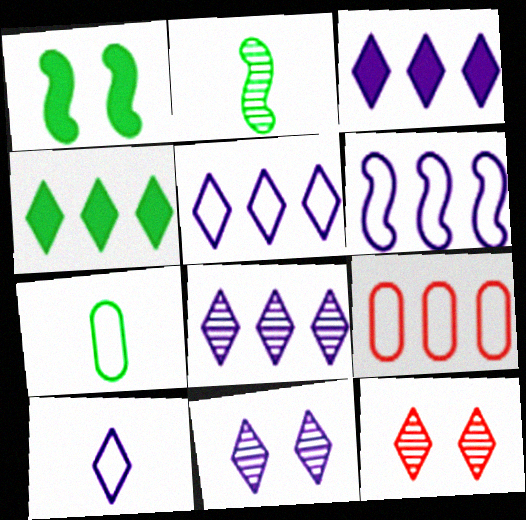[[3, 5, 8], 
[3, 10, 11], 
[4, 10, 12]]